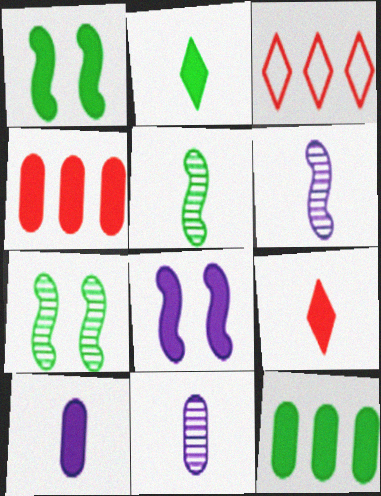[[1, 2, 12], 
[1, 3, 11], 
[2, 4, 8], 
[3, 7, 10], 
[8, 9, 12]]